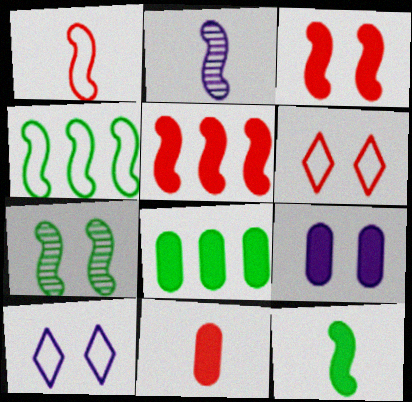[[1, 2, 12], 
[2, 3, 4], 
[2, 6, 8], 
[4, 7, 12], 
[6, 7, 9], 
[8, 9, 11]]